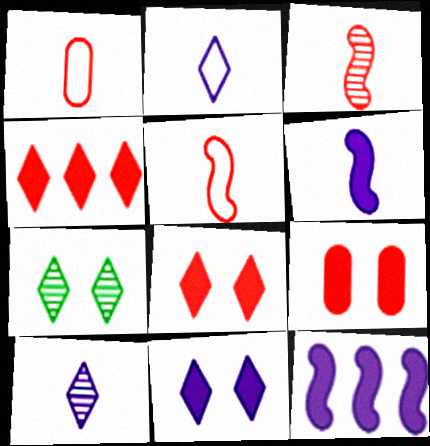[[1, 7, 12], 
[2, 4, 7]]